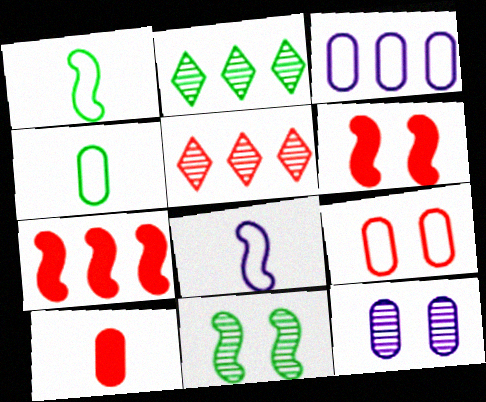[[2, 3, 7], 
[3, 4, 9], 
[7, 8, 11]]